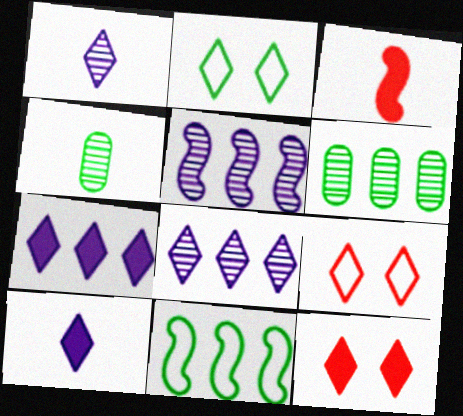[]